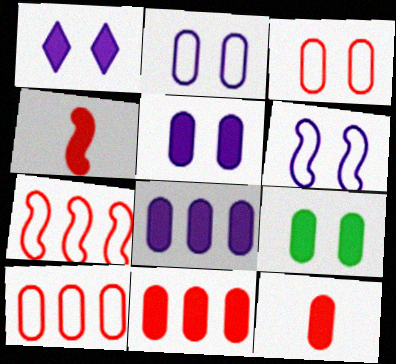[[8, 9, 12]]